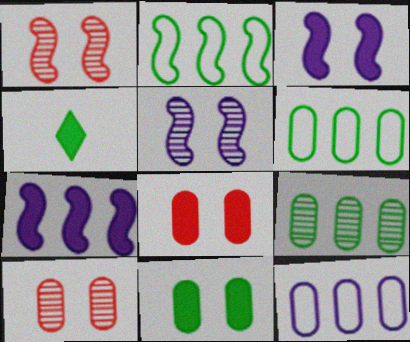[[1, 4, 12], 
[4, 7, 8]]